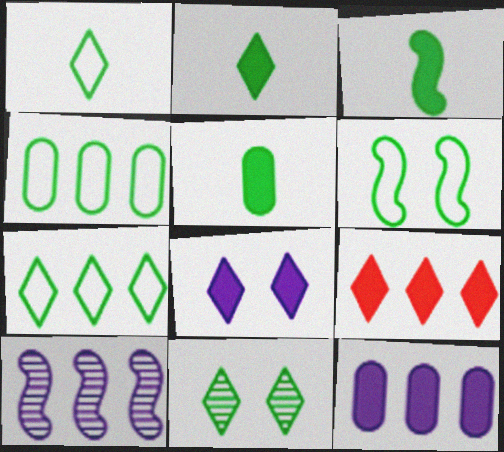[[1, 4, 6], 
[2, 3, 5], 
[2, 7, 11], 
[2, 8, 9], 
[3, 4, 11], 
[4, 9, 10]]